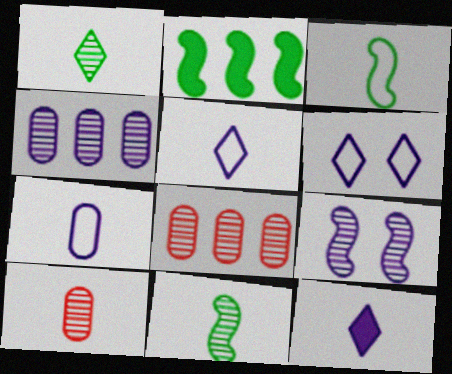[[1, 8, 9], 
[2, 6, 10], 
[3, 10, 12]]